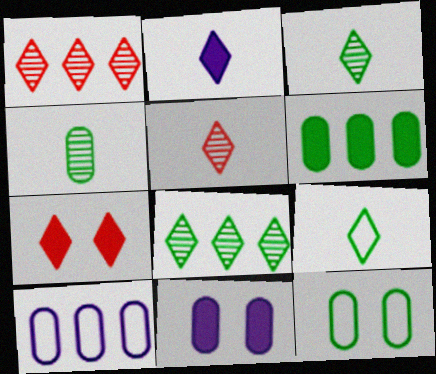[[2, 5, 9], 
[4, 6, 12]]